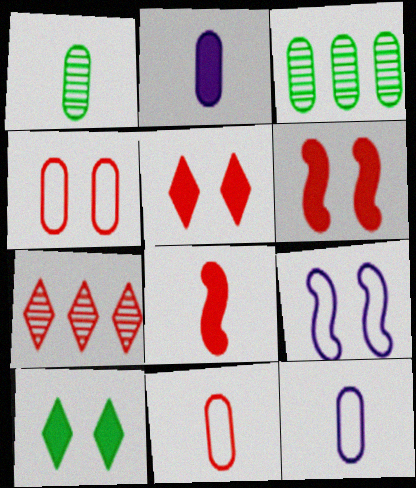[[1, 2, 11], 
[2, 3, 4], 
[4, 7, 8], 
[6, 7, 11]]